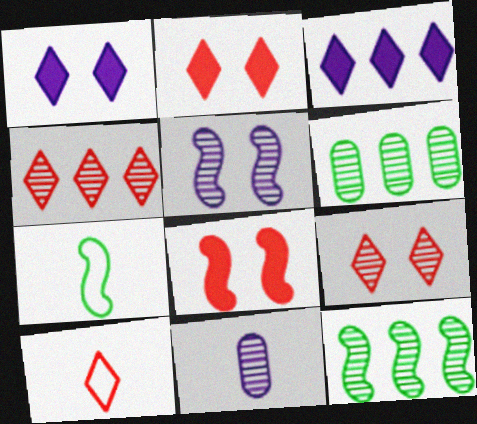[[2, 4, 10], 
[9, 11, 12]]